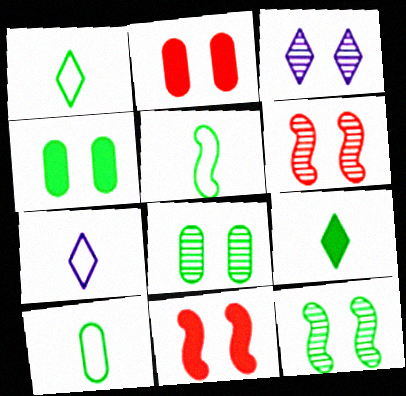[[1, 5, 10], 
[3, 6, 8]]